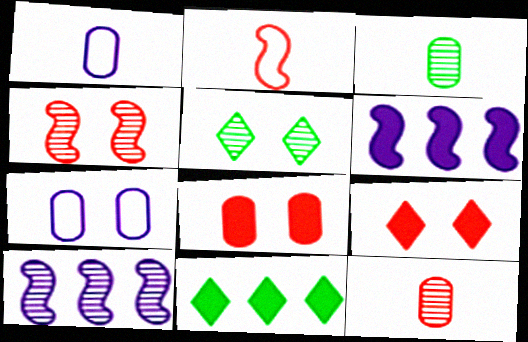[[1, 4, 11], 
[5, 10, 12]]